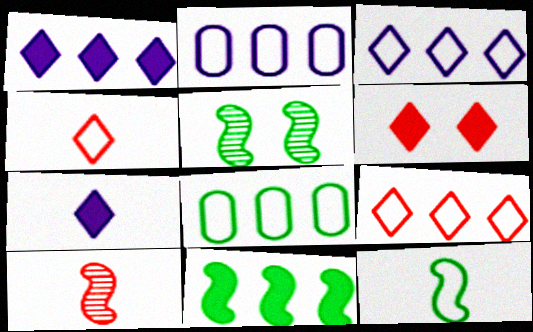[[5, 11, 12]]